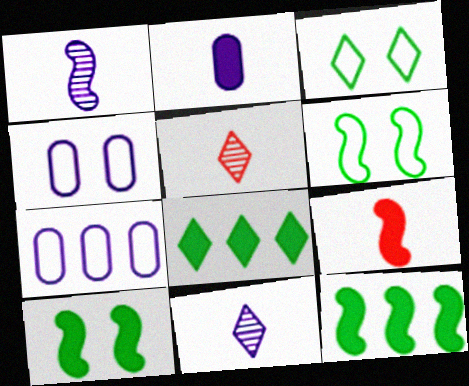[[4, 5, 12], 
[5, 7, 10]]